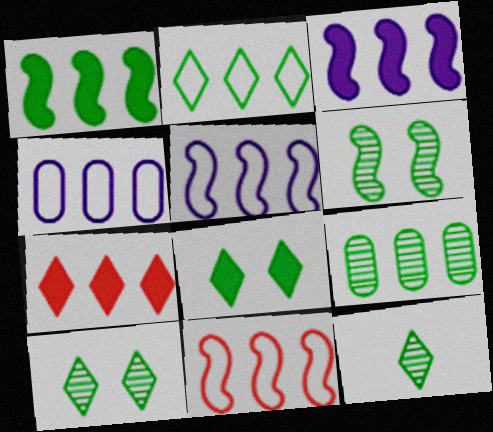[[1, 2, 9], 
[2, 4, 11], 
[2, 8, 12], 
[5, 7, 9], 
[6, 9, 12]]